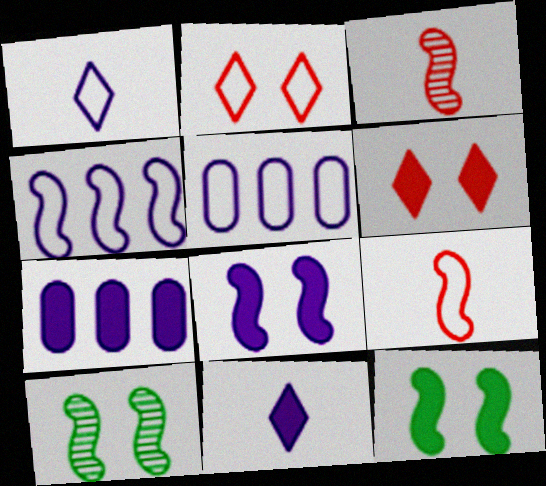[[3, 4, 12], 
[7, 8, 11]]